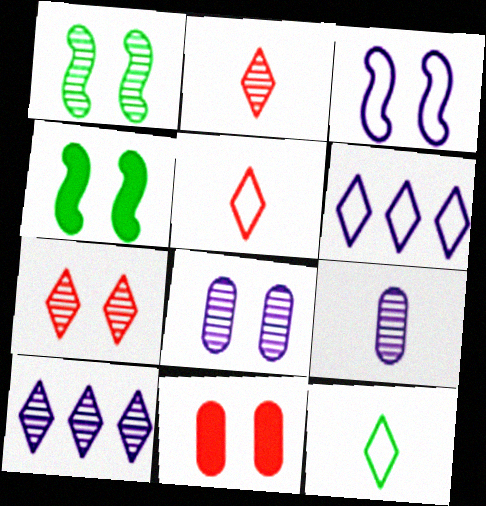[[1, 7, 8]]